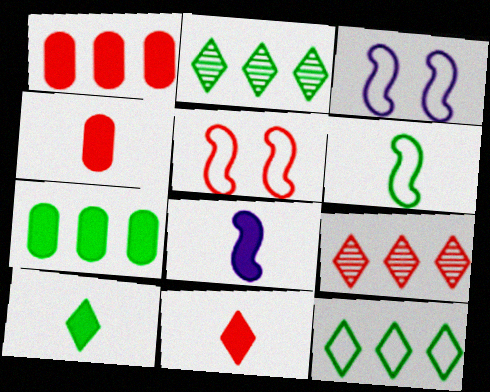[[2, 3, 4], 
[4, 5, 9], 
[4, 8, 10]]